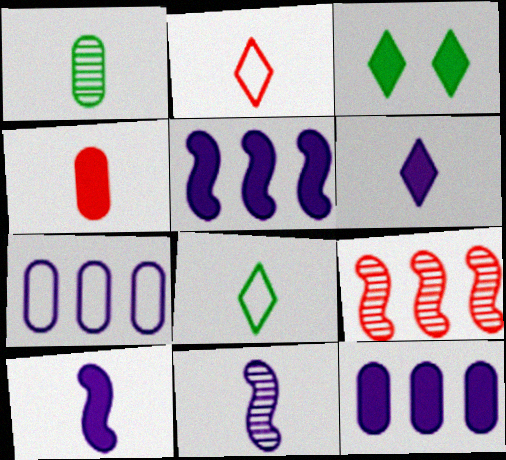[[1, 2, 10], 
[3, 4, 5], 
[4, 8, 11]]